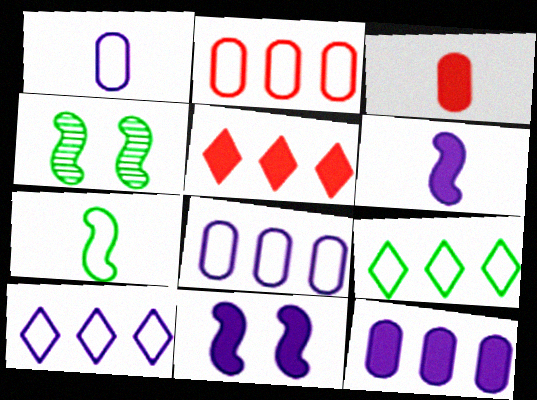[[1, 4, 5], 
[3, 4, 10]]